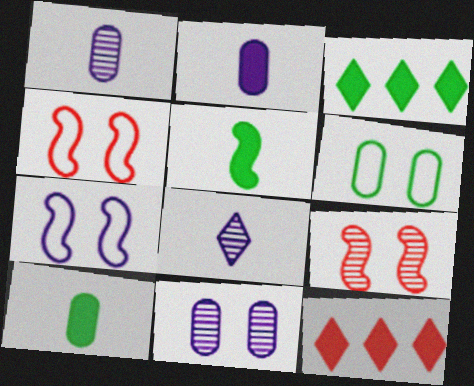[[1, 3, 4]]